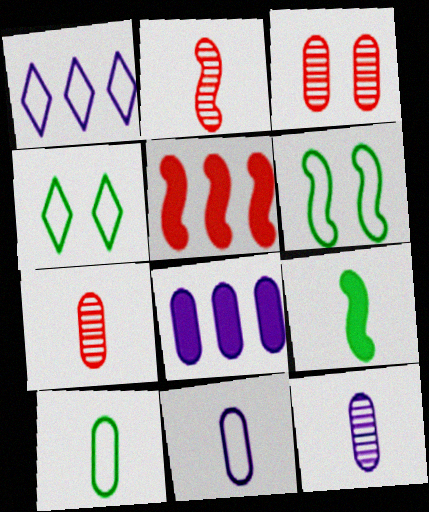[[1, 3, 9], 
[2, 4, 8], 
[3, 8, 10], 
[4, 5, 12]]